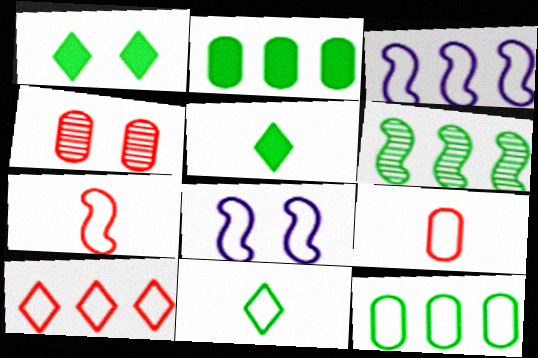[[1, 4, 8], 
[3, 4, 5], 
[3, 10, 12]]